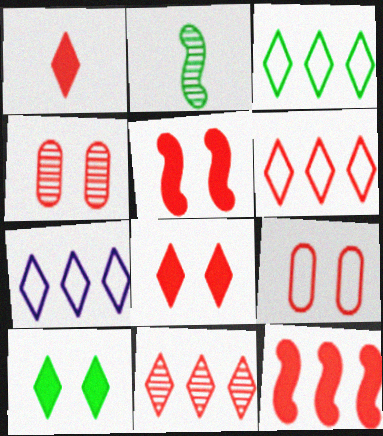[[3, 6, 7]]